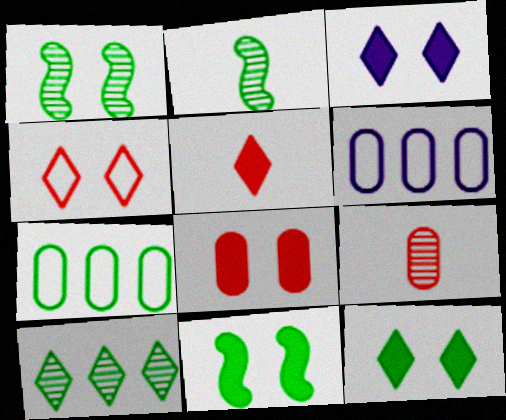[[1, 5, 6], 
[2, 7, 12], 
[3, 8, 11]]